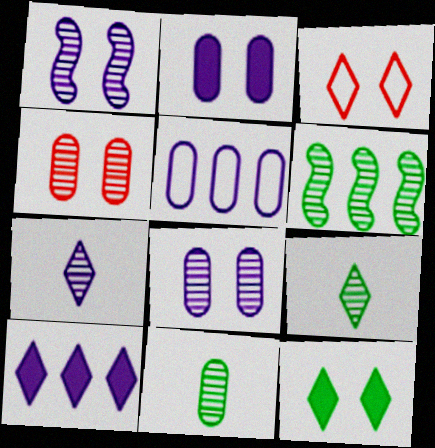[[3, 9, 10], 
[4, 6, 7]]